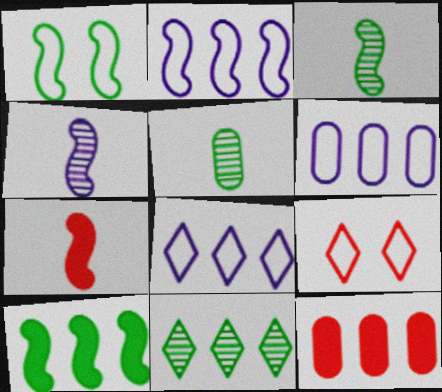[[1, 3, 10], 
[2, 6, 8], 
[2, 11, 12]]